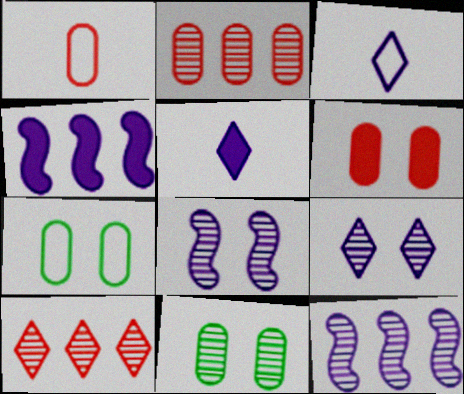[[1, 2, 6]]